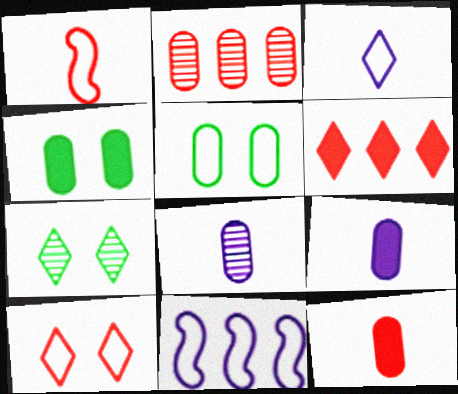[[2, 5, 9], 
[3, 6, 7], 
[7, 11, 12]]